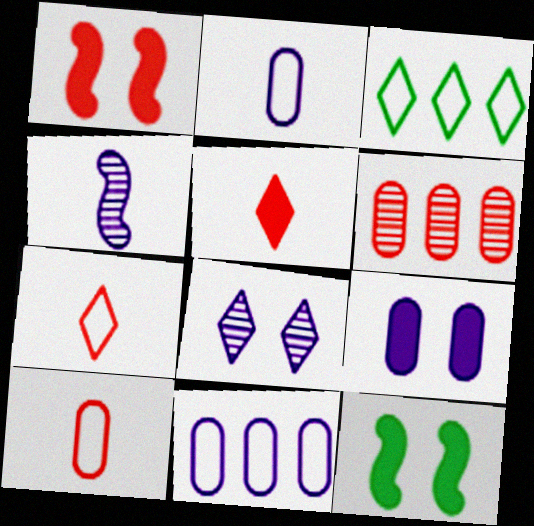[[1, 6, 7], 
[3, 5, 8]]